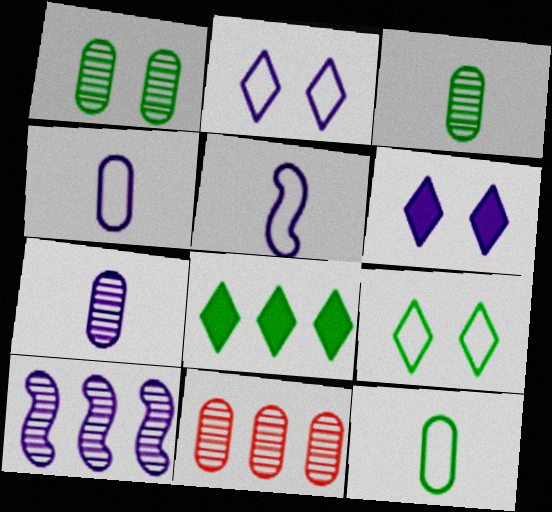[[1, 7, 11], 
[4, 6, 10]]